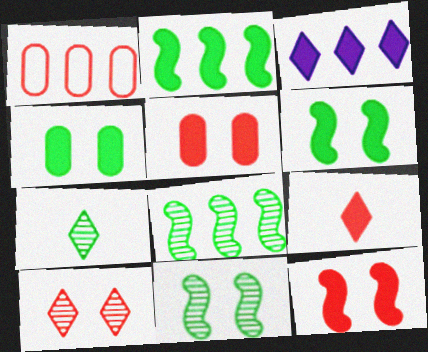[[1, 3, 8]]